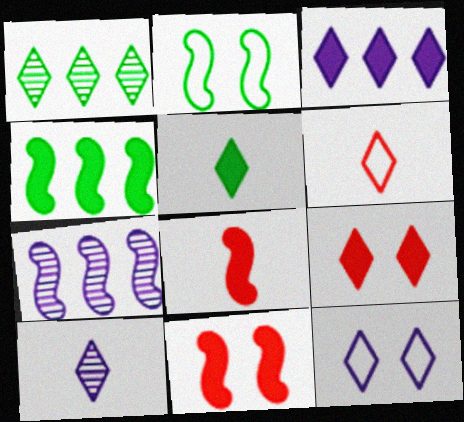[[2, 7, 8], 
[3, 5, 9], 
[3, 10, 12], 
[5, 6, 10]]